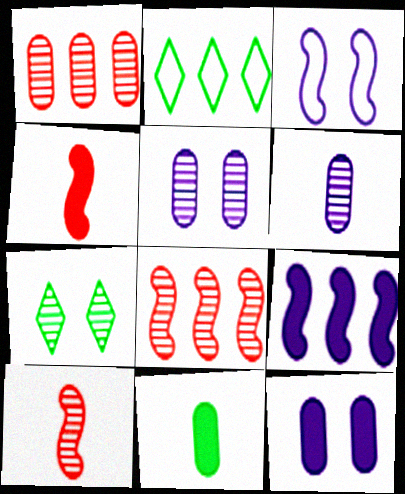[[1, 2, 9], 
[2, 4, 5], 
[2, 10, 12], 
[6, 7, 8]]